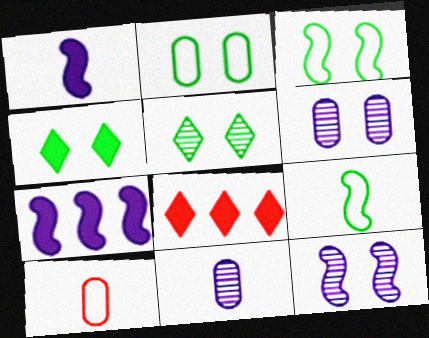[[3, 8, 11], 
[5, 7, 10], 
[6, 8, 9]]